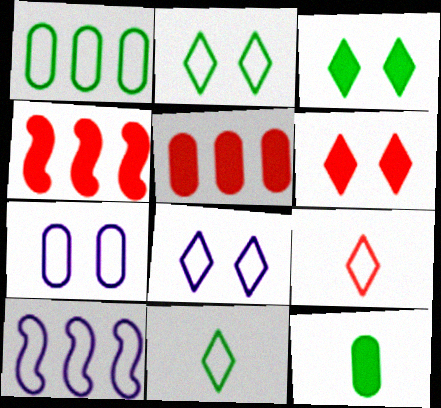[]